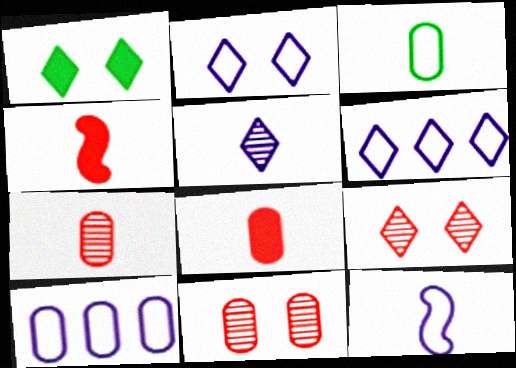[[1, 2, 9], 
[2, 10, 12], 
[3, 4, 5]]